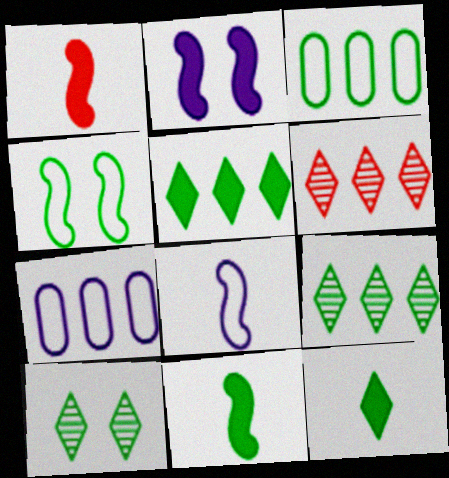[[1, 7, 10], 
[3, 10, 11]]